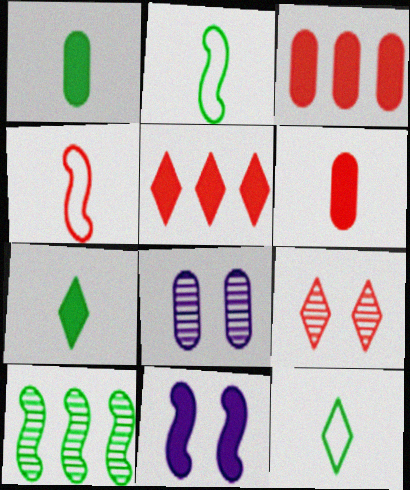[[1, 5, 11], 
[2, 5, 8], 
[3, 4, 9], 
[3, 7, 11], 
[4, 10, 11]]